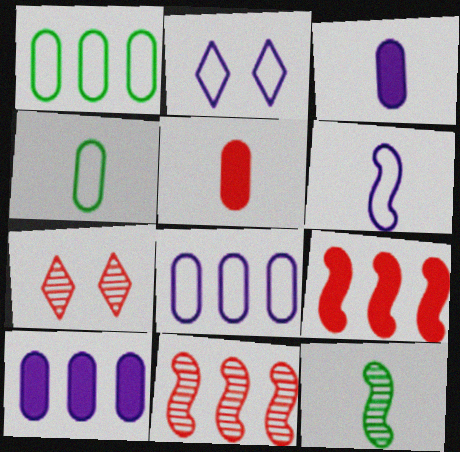[[2, 6, 8]]